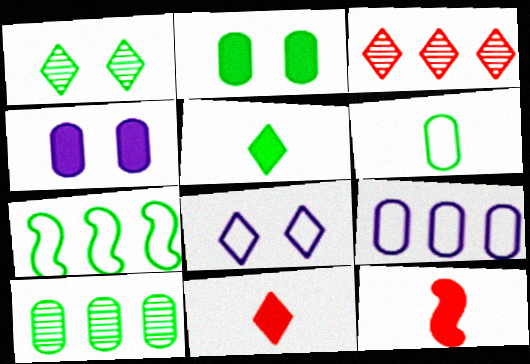[[1, 9, 12], 
[2, 6, 10], 
[3, 5, 8], 
[8, 10, 12]]